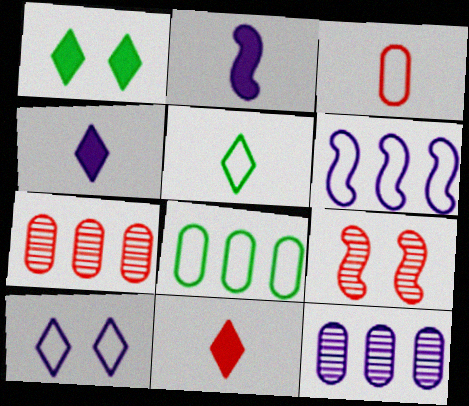[[2, 10, 12], 
[4, 8, 9]]